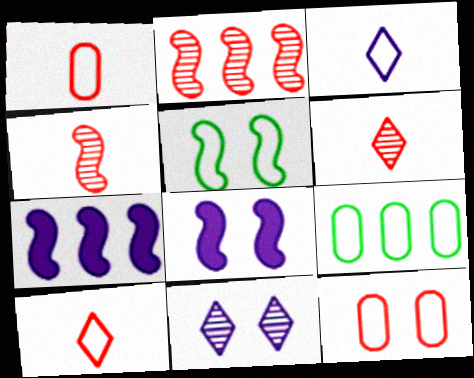[[4, 5, 7], 
[6, 8, 9]]